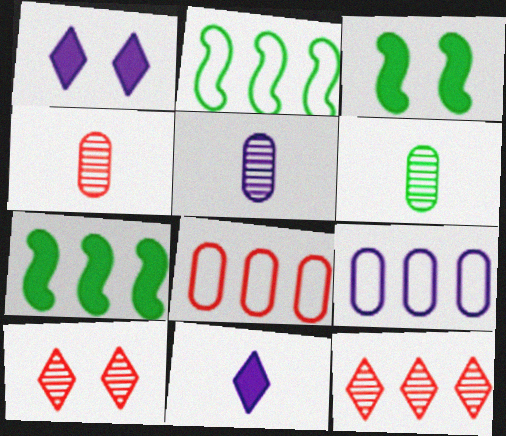[[1, 2, 4], 
[4, 5, 6], 
[7, 9, 12]]